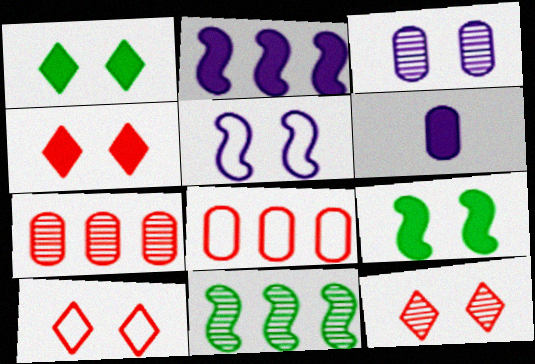[[3, 9, 10], 
[4, 10, 12], 
[6, 10, 11]]